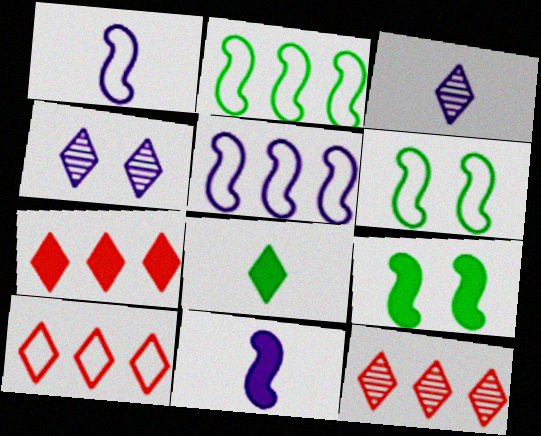[[4, 8, 10], 
[7, 10, 12]]